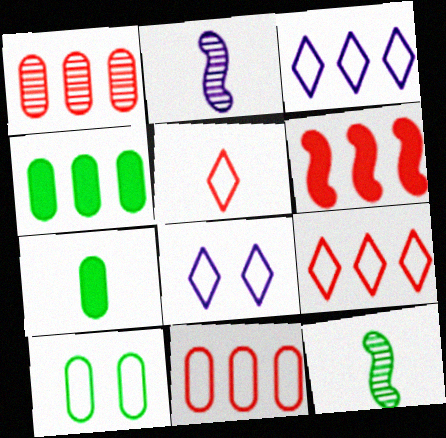[[1, 6, 9], 
[2, 5, 7]]